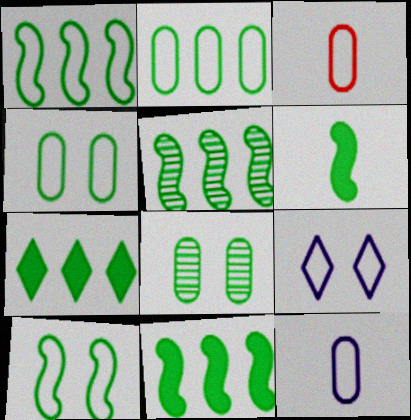[[1, 3, 9], 
[1, 5, 11], 
[2, 5, 7], 
[5, 6, 10]]